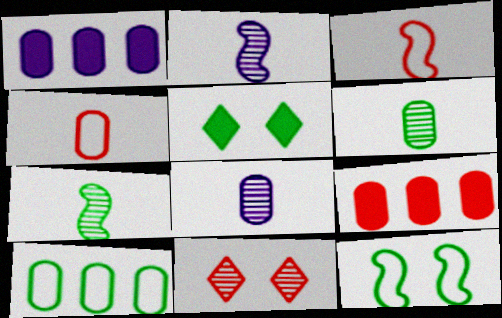[[3, 9, 11], 
[5, 7, 10]]